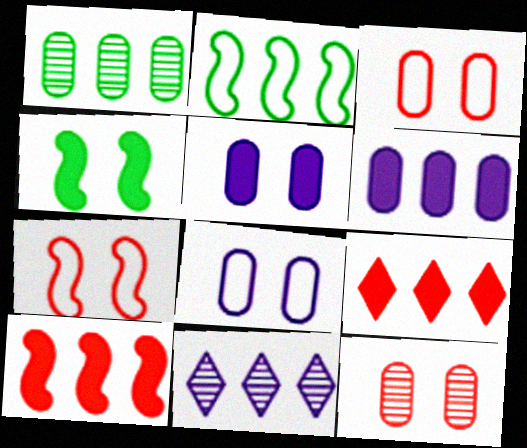[]